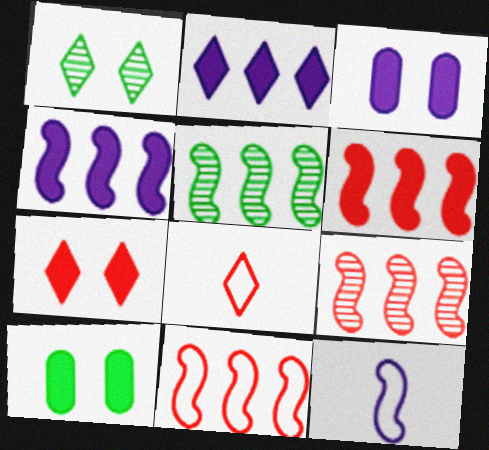[[1, 2, 8], 
[3, 5, 8], 
[4, 5, 11], 
[6, 9, 11]]